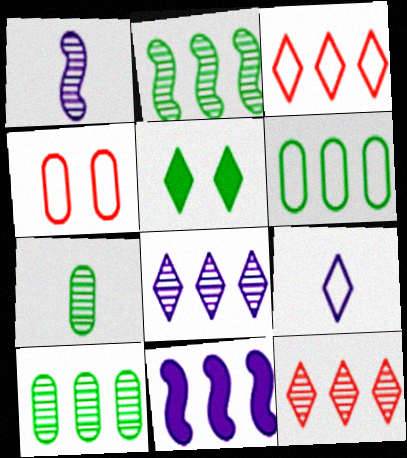[[3, 10, 11], 
[5, 9, 12], 
[6, 11, 12]]